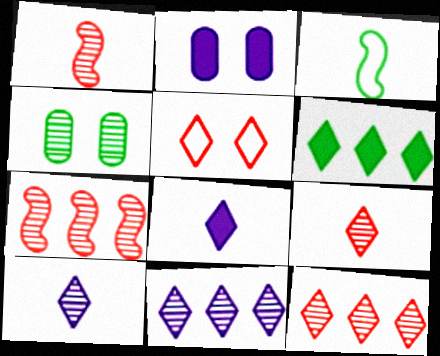[[1, 4, 11], 
[2, 3, 12], 
[3, 4, 6], 
[4, 7, 10], 
[5, 6, 10]]